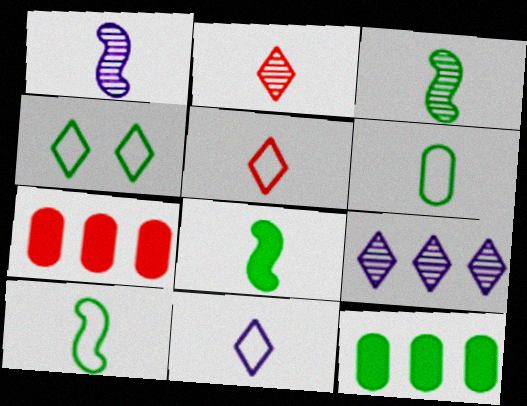[[1, 4, 7], 
[3, 4, 12], 
[3, 8, 10]]